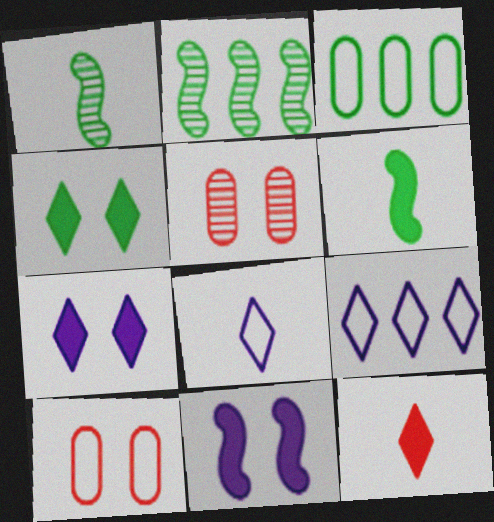[[1, 3, 4], 
[5, 6, 9]]